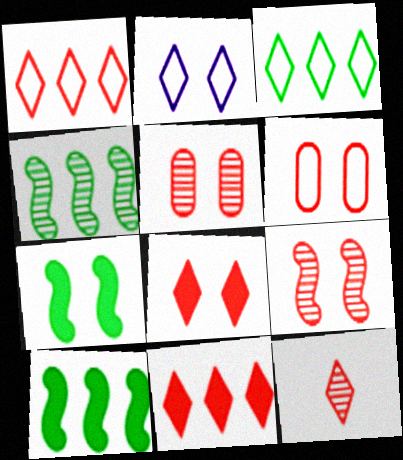[[1, 8, 12], 
[2, 5, 7], 
[6, 8, 9]]